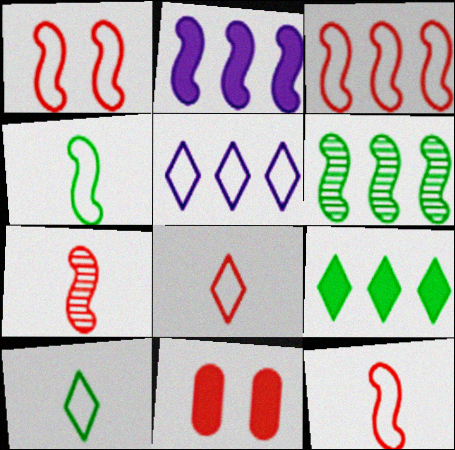[[1, 3, 12], 
[2, 3, 6]]